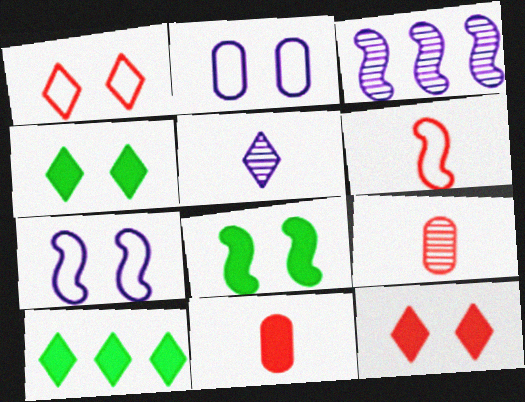[[1, 5, 10], 
[3, 6, 8], 
[7, 9, 10]]